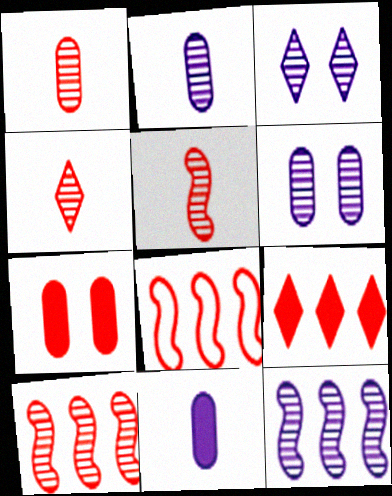[[1, 4, 5], 
[2, 3, 12], 
[4, 7, 8]]